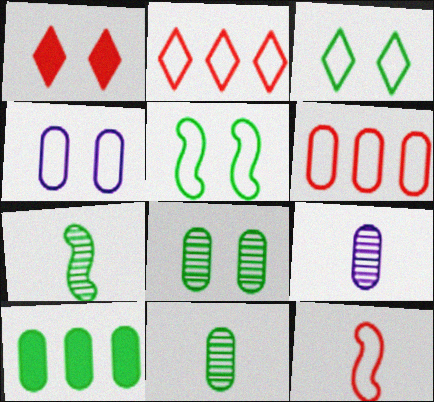[[3, 7, 10]]